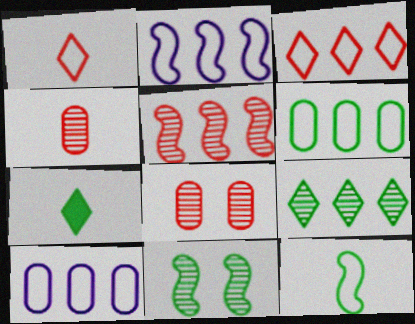[[2, 3, 6], 
[2, 7, 8], 
[6, 7, 11]]